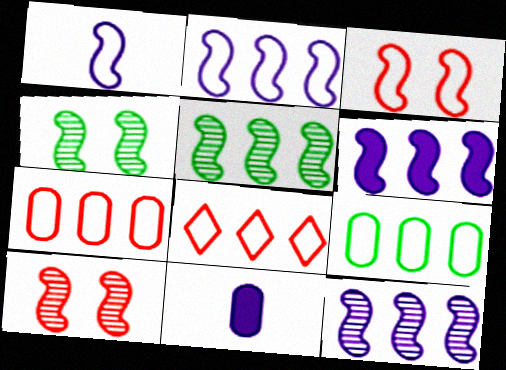[[2, 6, 12], 
[2, 8, 9], 
[4, 8, 11]]